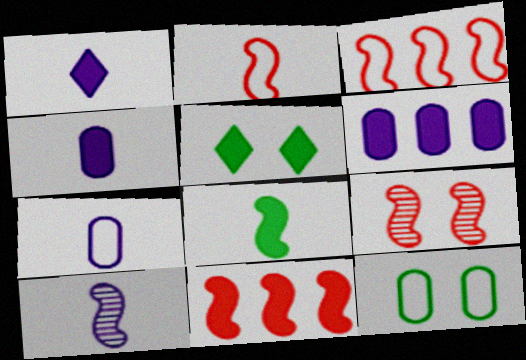[[1, 7, 10], 
[2, 8, 10], 
[2, 9, 11], 
[4, 5, 11]]